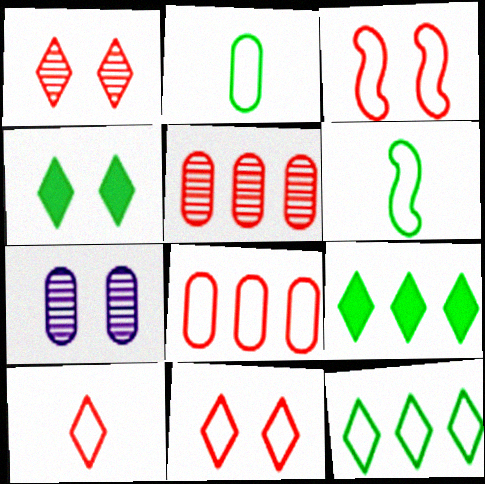[[3, 4, 7], 
[3, 8, 10]]